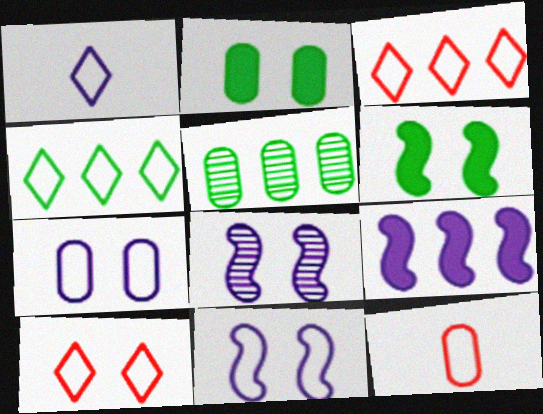[[1, 4, 10], 
[2, 8, 10], 
[3, 5, 9], 
[4, 11, 12]]